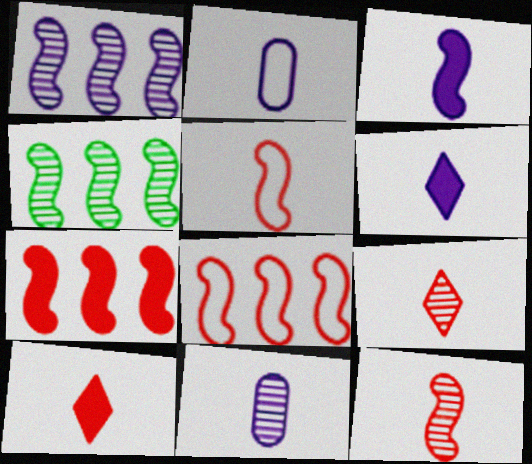[]